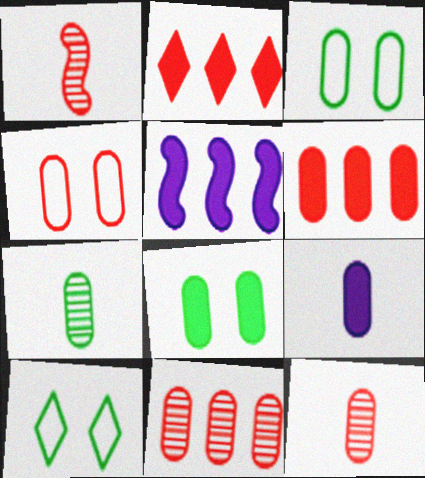[[1, 2, 4], 
[3, 9, 11], 
[4, 6, 12], 
[5, 10, 12], 
[6, 8, 9]]